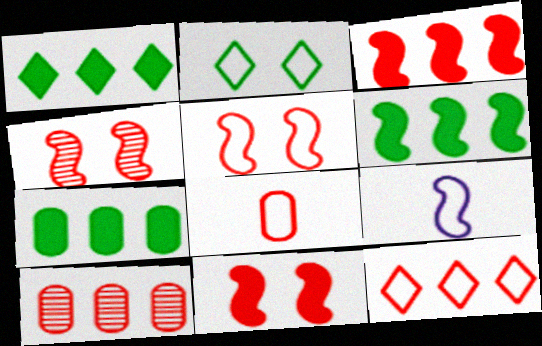[[1, 6, 7], 
[3, 10, 12], 
[4, 5, 11], 
[4, 6, 9], 
[5, 8, 12]]